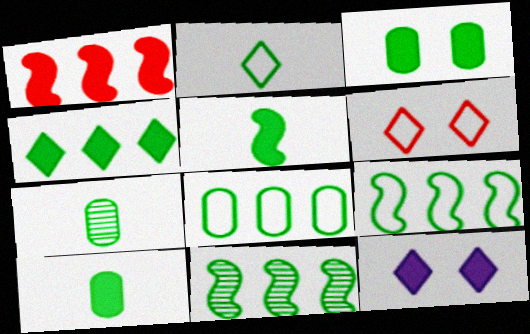[[1, 10, 12], 
[2, 3, 11], 
[2, 5, 7], 
[3, 4, 5], 
[3, 7, 8], 
[4, 8, 11]]